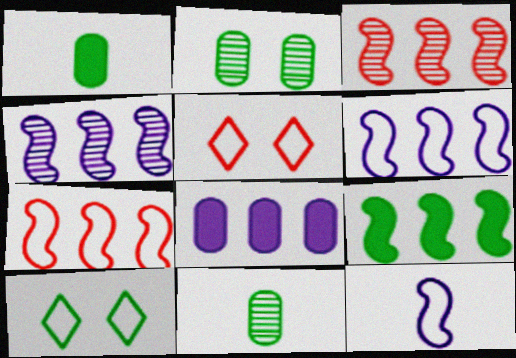[[1, 4, 5], 
[3, 6, 9], 
[4, 7, 9], 
[9, 10, 11]]